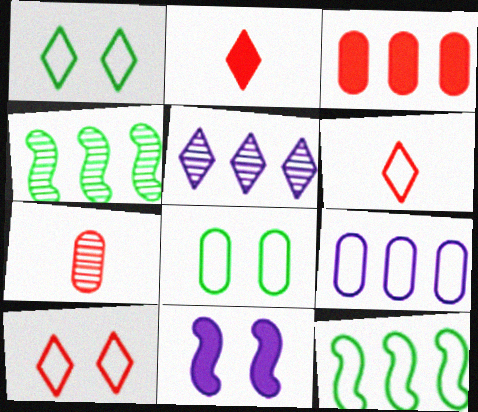[[1, 2, 5], 
[3, 5, 12]]